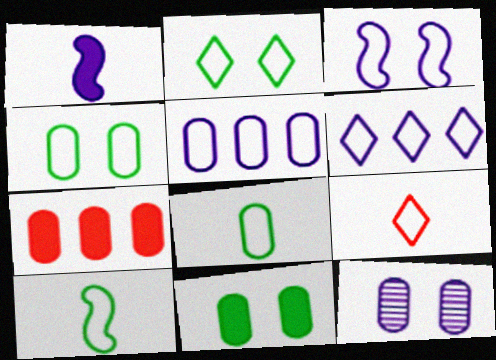[[1, 6, 12], 
[2, 6, 9], 
[7, 8, 12]]